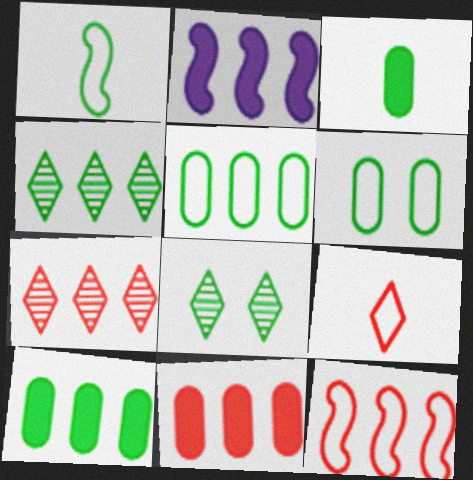[[1, 8, 10], 
[2, 5, 7], 
[7, 11, 12]]